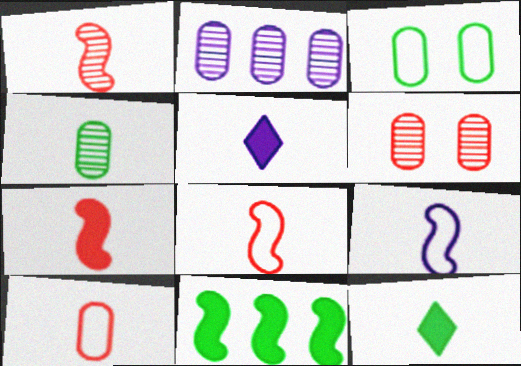[[1, 7, 8], 
[2, 4, 6], 
[4, 5, 8]]